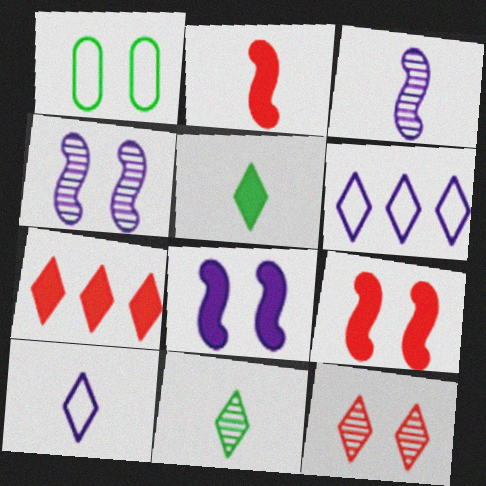[[1, 3, 7], 
[1, 8, 12], 
[5, 6, 12]]